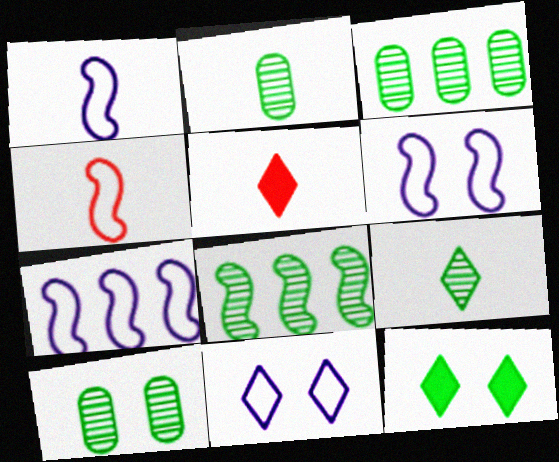[[1, 2, 5], 
[1, 6, 7], 
[2, 3, 10], 
[3, 5, 6], 
[5, 7, 10], 
[8, 9, 10]]